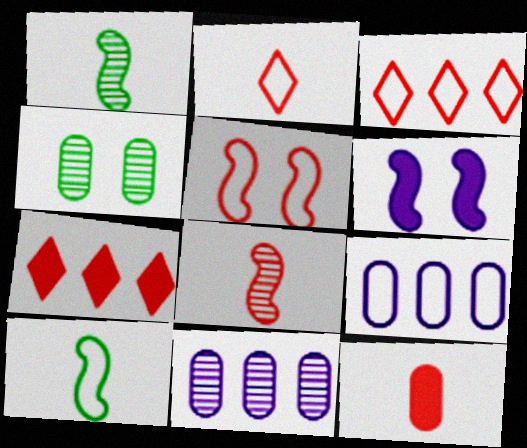[[2, 8, 12], 
[4, 9, 12]]